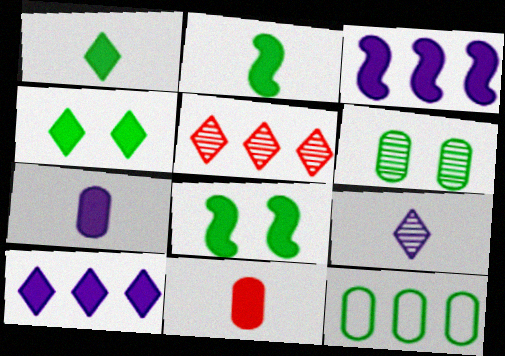[[3, 4, 11], 
[3, 5, 12], 
[8, 10, 11]]